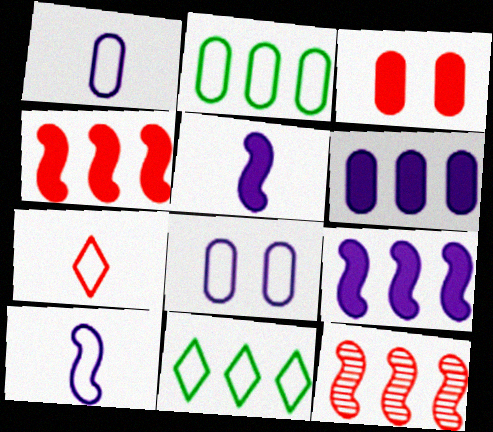[[3, 7, 12], 
[6, 11, 12]]